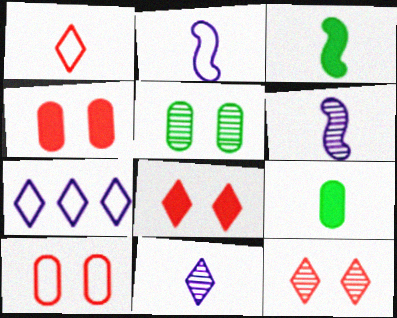[[1, 6, 9]]